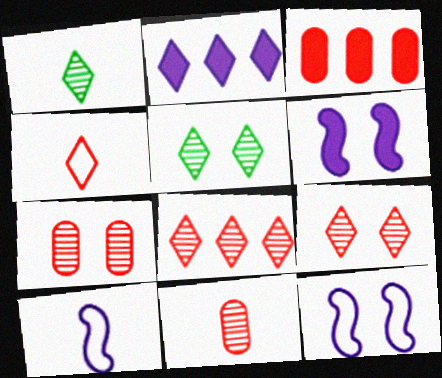[[1, 3, 12], 
[2, 4, 5], 
[3, 5, 10]]